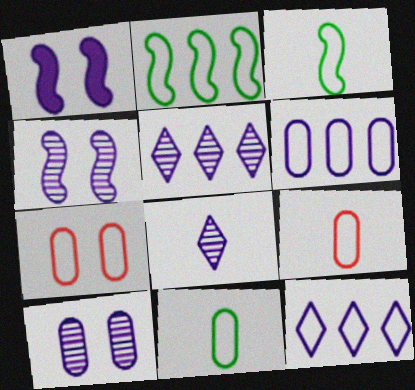[[1, 6, 8], 
[3, 7, 12], 
[6, 7, 11]]